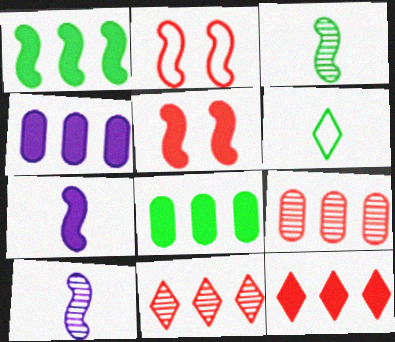[[1, 2, 10], 
[1, 4, 12], 
[1, 5, 7]]